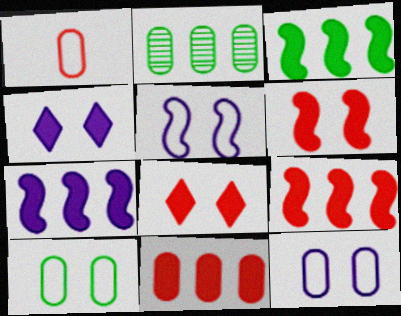[[3, 7, 9]]